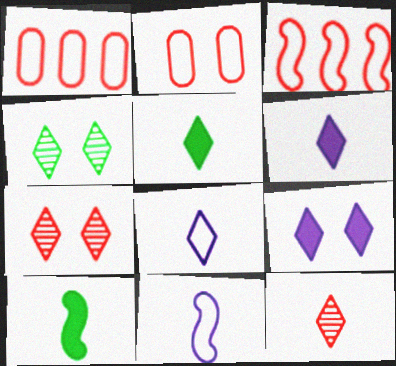[[5, 8, 12]]